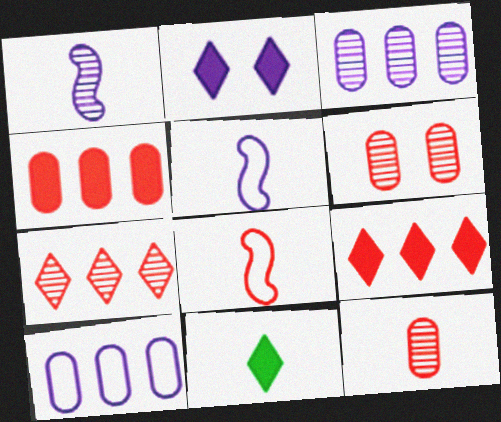[[1, 2, 10], 
[2, 3, 5], 
[2, 9, 11], 
[5, 11, 12], 
[6, 8, 9]]